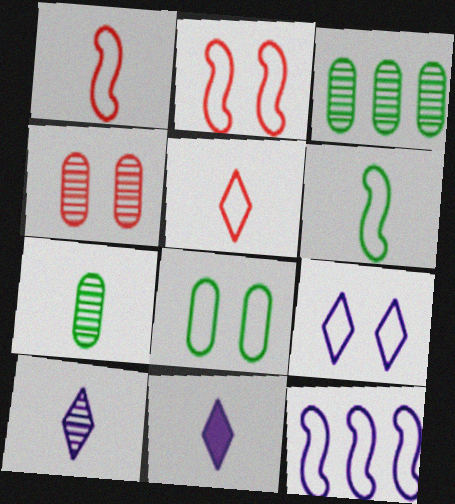[[1, 7, 11], 
[2, 3, 11], 
[2, 6, 12], 
[2, 8, 9], 
[5, 8, 12]]